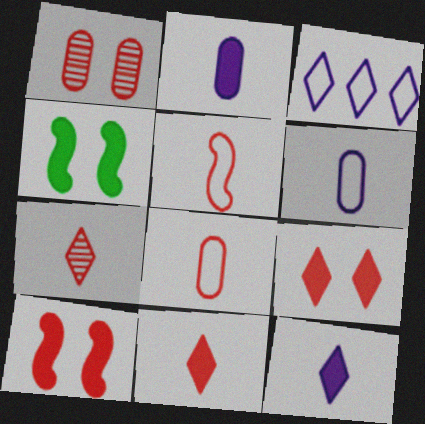[]